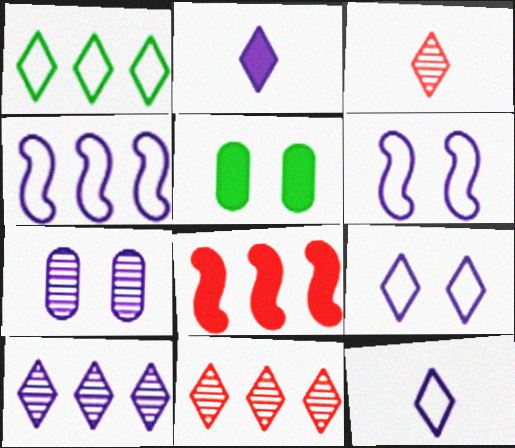[[2, 4, 7], 
[2, 5, 8], 
[2, 9, 10], 
[3, 4, 5]]